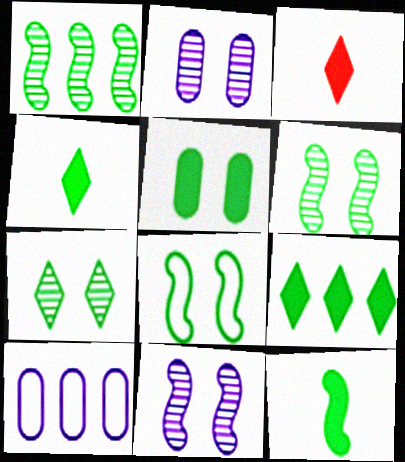[[1, 8, 12], 
[3, 6, 10], 
[5, 7, 8], 
[5, 9, 12]]